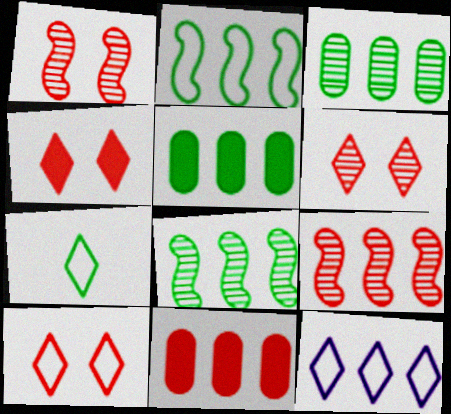[[4, 6, 10], 
[5, 9, 12], 
[7, 10, 12], 
[8, 11, 12]]